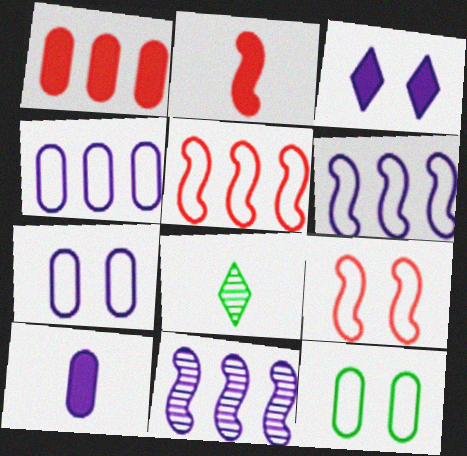[]